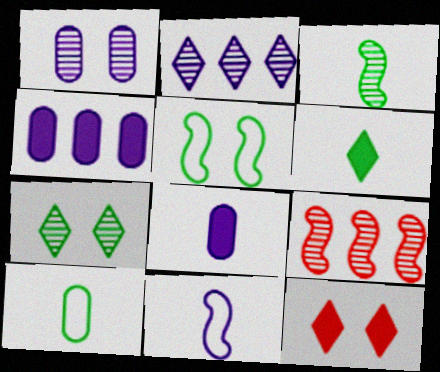[[1, 5, 12], 
[3, 6, 10]]